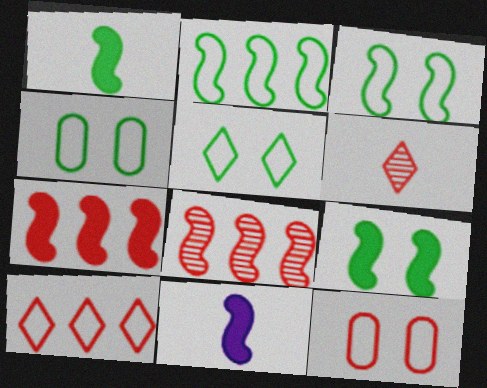[[3, 4, 5], 
[3, 8, 11], 
[6, 7, 12], 
[7, 9, 11]]